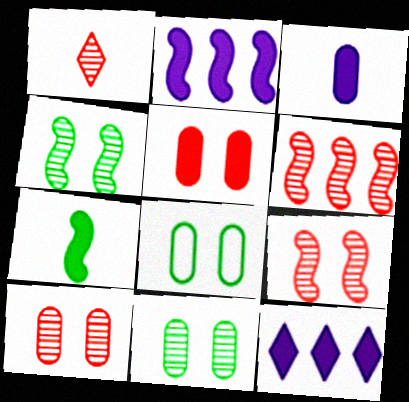[[1, 2, 8], 
[1, 6, 10], 
[5, 7, 12]]